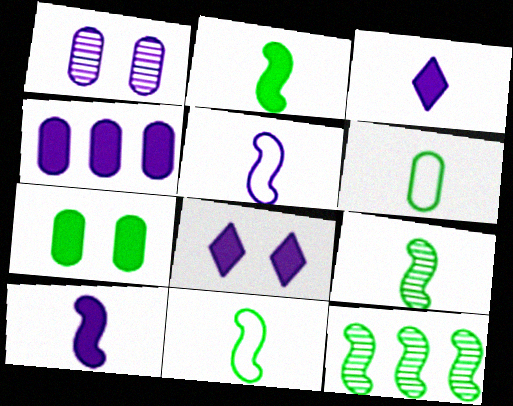[[2, 9, 11], 
[4, 8, 10]]